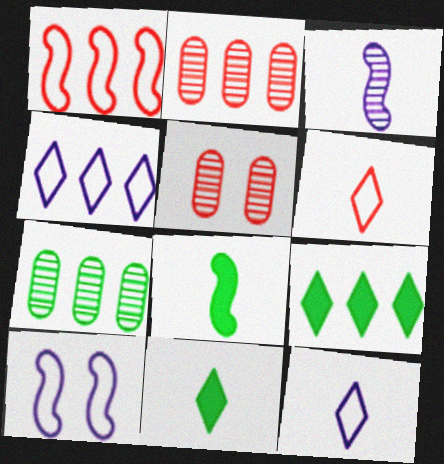[[2, 10, 11], 
[4, 5, 8]]